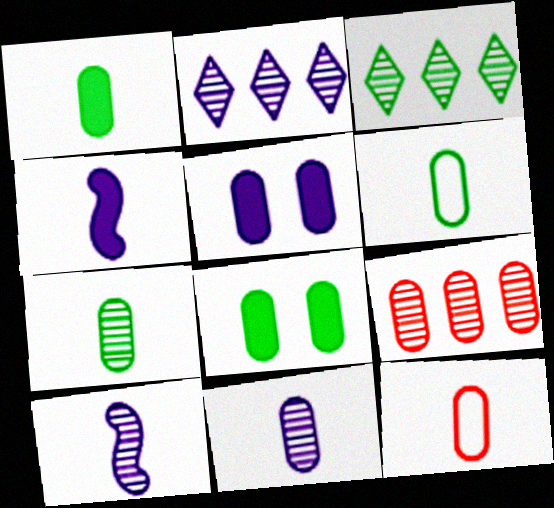[[1, 6, 7], 
[1, 11, 12], 
[5, 6, 9]]